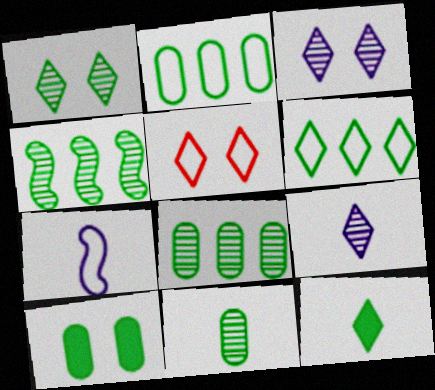[[1, 4, 11], 
[1, 6, 12], 
[2, 5, 7], 
[2, 10, 11]]